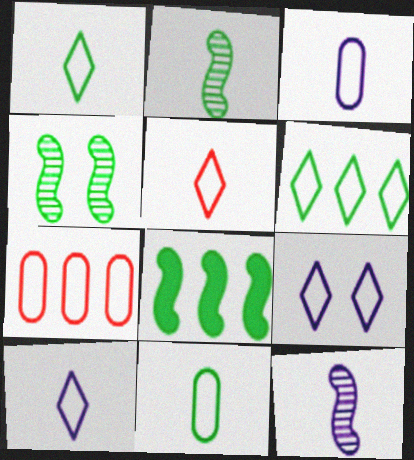[[1, 5, 10], 
[5, 6, 9]]